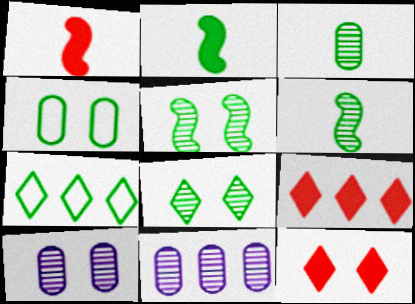[[1, 7, 10]]